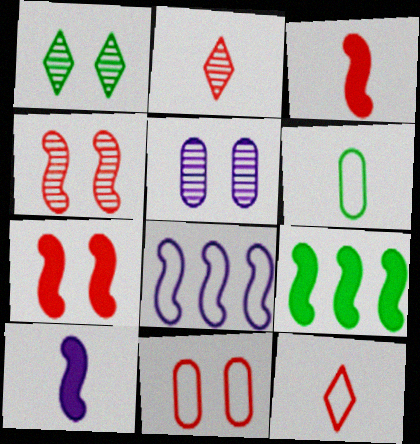[[1, 4, 5], 
[1, 6, 9], 
[2, 6, 10], 
[5, 9, 12], 
[7, 9, 10]]